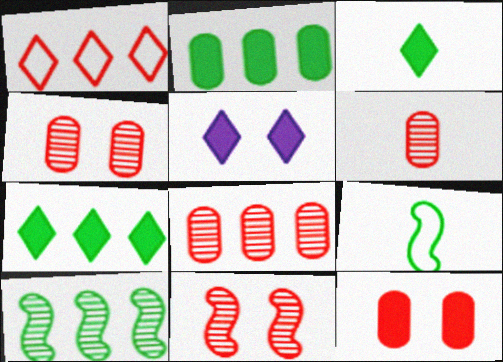[[4, 6, 8], 
[5, 8, 9]]